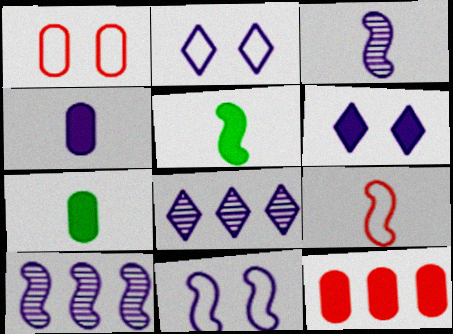[[1, 5, 8], 
[2, 4, 10], 
[3, 5, 9], 
[4, 8, 11], 
[5, 6, 12]]